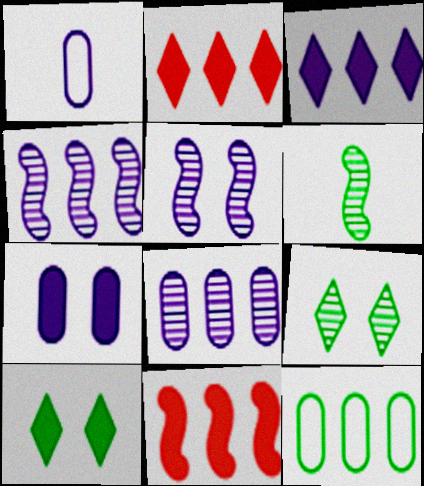[[1, 3, 5], 
[1, 7, 8], 
[1, 9, 11], 
[2, 4, 12], 
[6, 10, 12]]